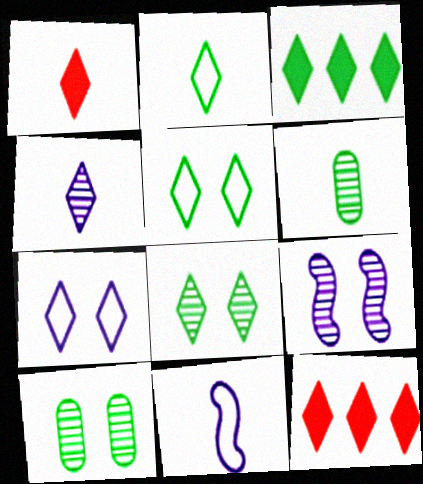[[1, 2, 4], 
[1, 6, 11], 
[2, 3, 8], 
[4, 5, 12], 
[10, 11, 12]]